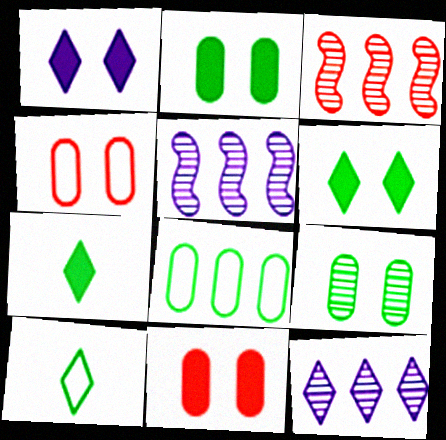[[4, 5, 7], 
[5, 10, 11]]